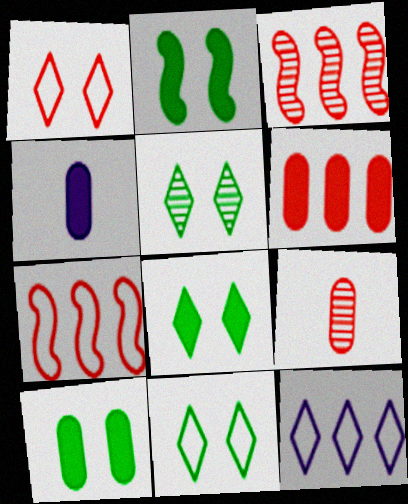[[2, 8, 10], 
[2, 9, 12], 
[3, 4, 11], 
[4, 5, 7], 
[4, 6, 10], 
[5, 8, 11]]